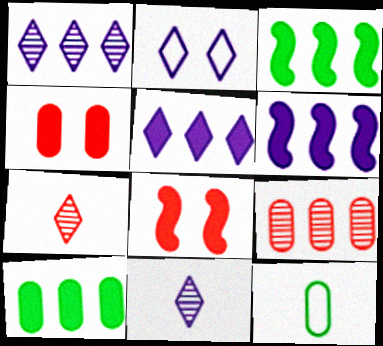[[1, 8, 12], 
[2, 5, 11]]